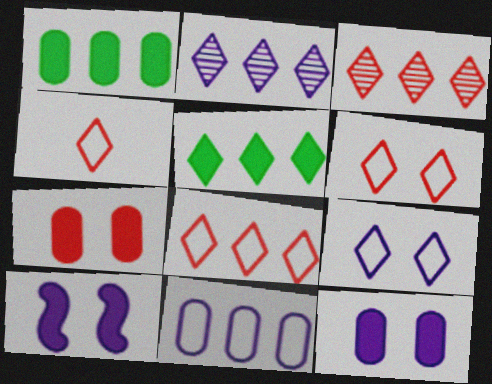[[2, 5, 8], 
[4, 6, 8]]